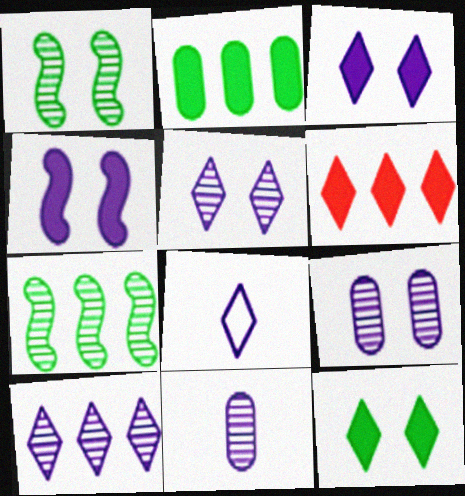[[3, 8, 10]]